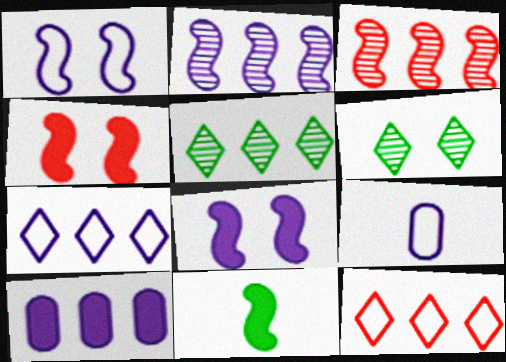[[1, 3, 11], 
[1, 7, 9], 
[2, 7, 10], 
[4, 5, 9]]